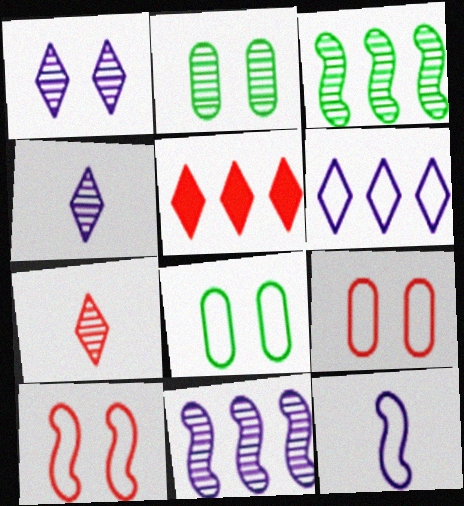[[2, 5, 12], 
[2, 7, 11]]